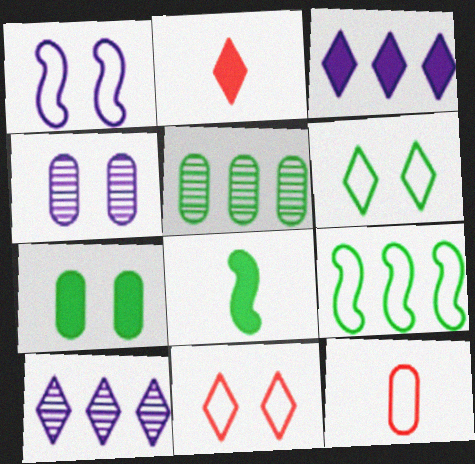[[1, 2, 5], 
[2, 4, 9], 
[2, 6, 10], 
[5, 6, 8]]